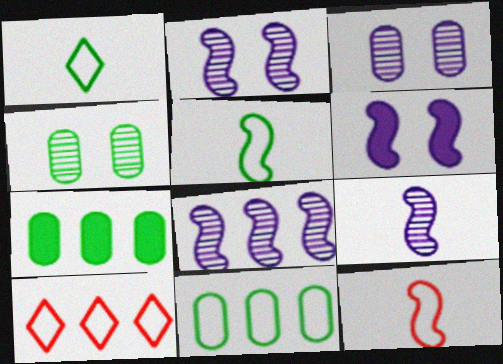[[2, 8, 9], 
[7, 8, 10]]